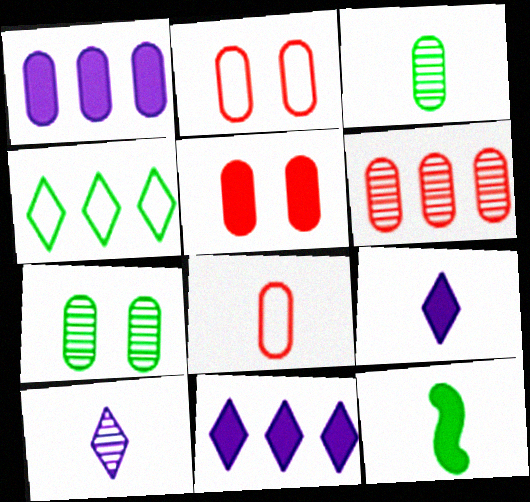[[1, 2, 3], 
[1, 7, 8], 
[4, 7, 12], 
[5, 6, 8], 
[5, 11, 12], 
[8, 10, 12]]